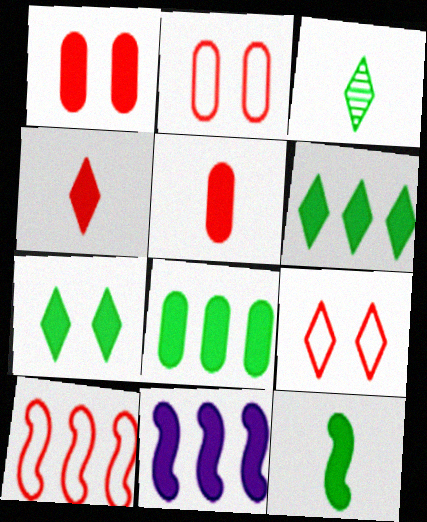[[2, 3, 11], 
[5, 7, 11], 
[7, 8, 12]]